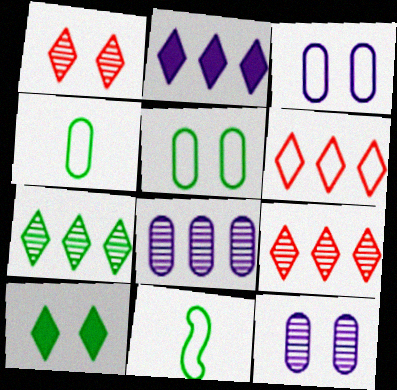[[2, 6, 7], 
[3, 6, 11]]